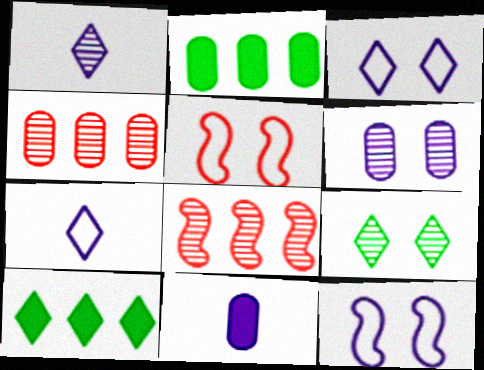[[1, 2, 5]]